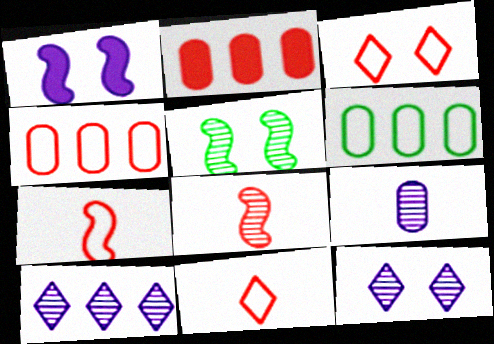[[2, 3, 8], 
[3, 4, 7]]